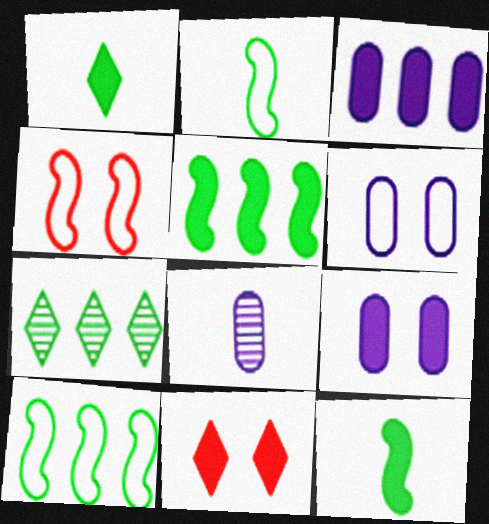[[3, 6, 8], 
[3, 11, 12], 
[8, 10, 11]]